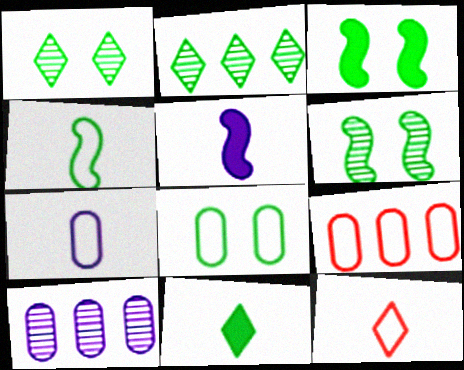[[1, 3, 8], 
[1, 5, 9], 
[3, 10, 12], 
[4, 7, 12], 
[7, 8, 9]]